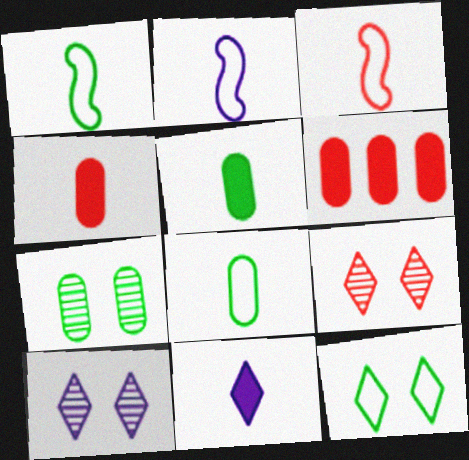[[1, 2, 3], 
[1, 6, 10], 
[3, 6, 9]]